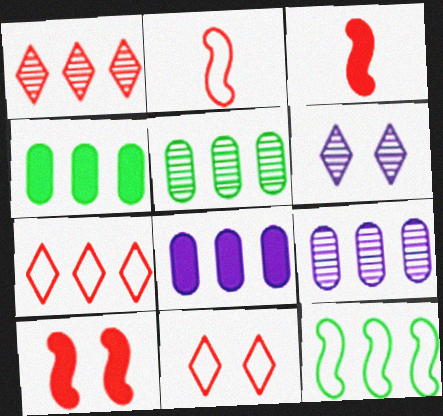[[1, 8, 12], 
[2, 4, 6]]